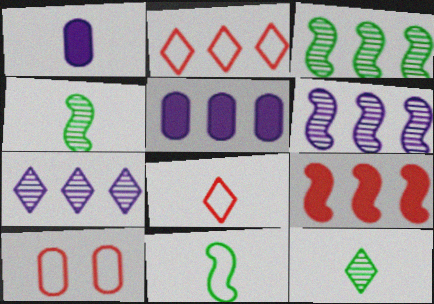[[1, 4, 8], 
[2, 3, 5]]